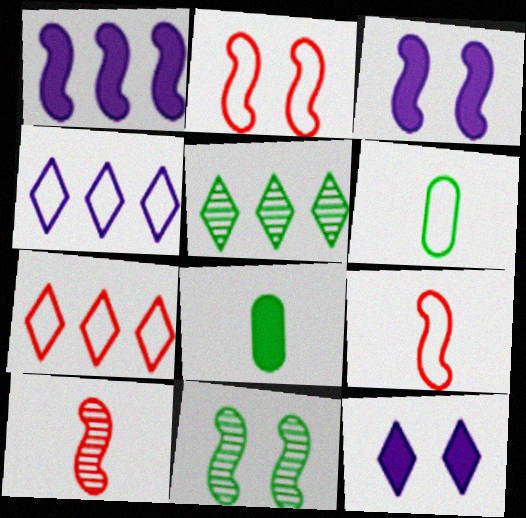[[1, 9, 11], 
[2, 3, 11], 
[2, 4, 6]]